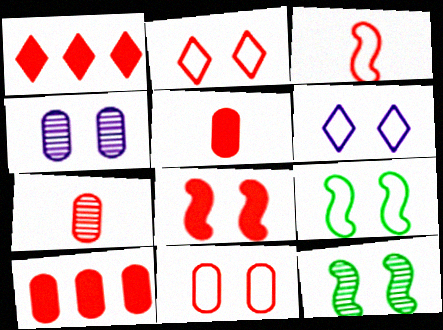[[1, 5, 8], 
[6, 9, 11], 
[7, 10, 11]]